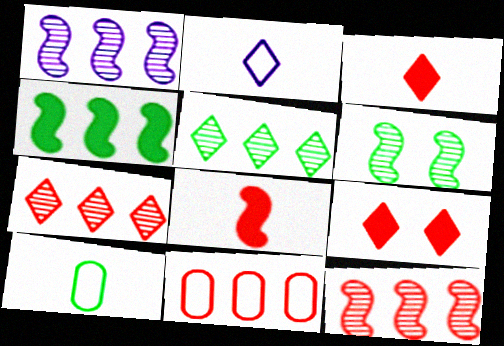[[1, 9, 10], 
[2, 5, 9]]